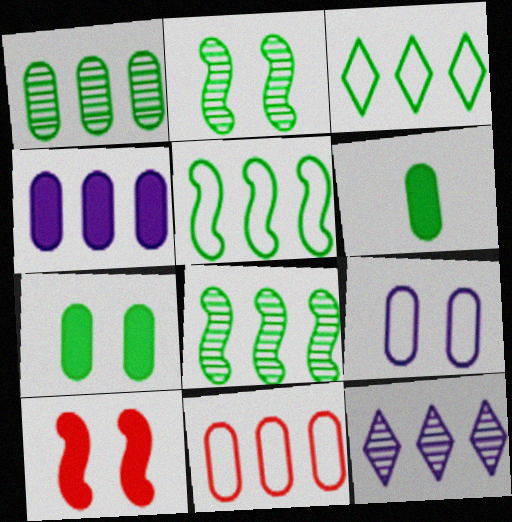[[1, 4, 11], 
[2, 3, 6]]